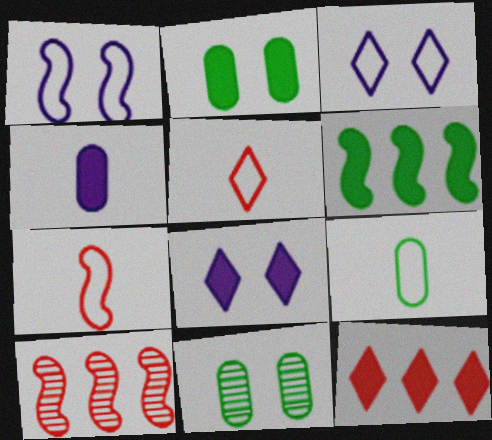[[8, 9, 10]]